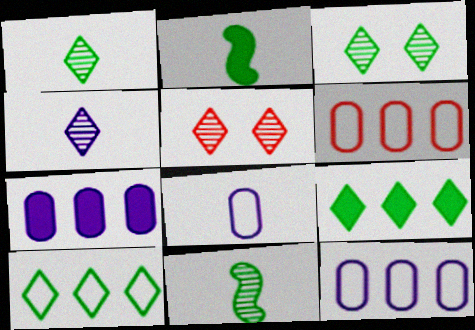[[2, 5, 12]]